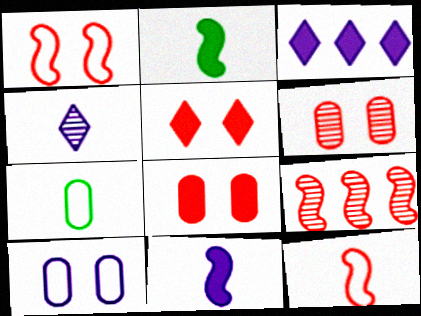[[1, 5, 6], 
[2, 3, 8]]